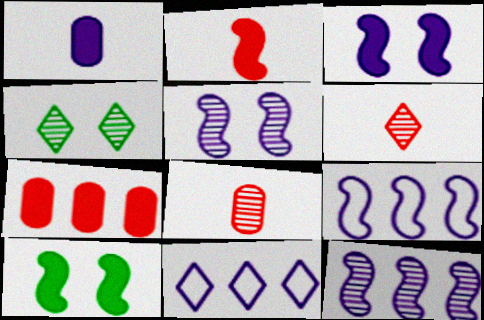[[1, 5, 11], 
[4, 8, 12], 
[8, 10, 11]]